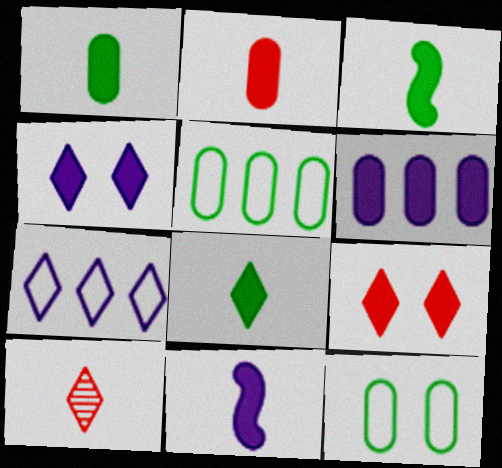[[1, 3, 8], 
[2, 8, 11], 
[3, 6, 9], 
[4, 6, 11]]